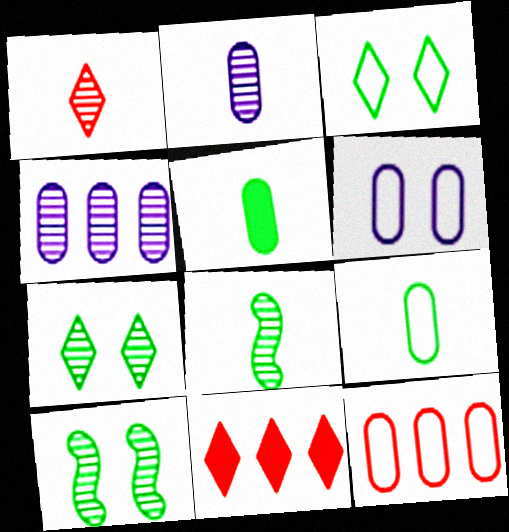[[1, 2, 8], 
[1, 4, 10], 
[6, 8, 11], 
[6, 9, 12]]